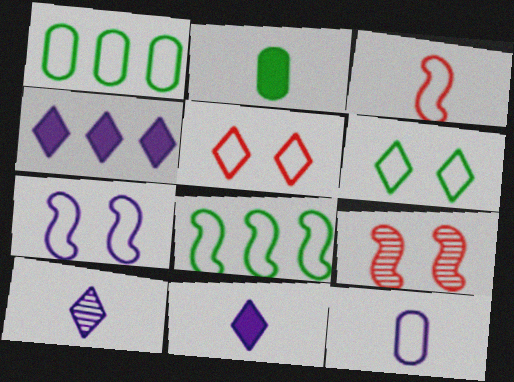[[1, 9, 11], 
[2, 3, 10], 
[3, 7, 8], 
[5, 8, 12]]